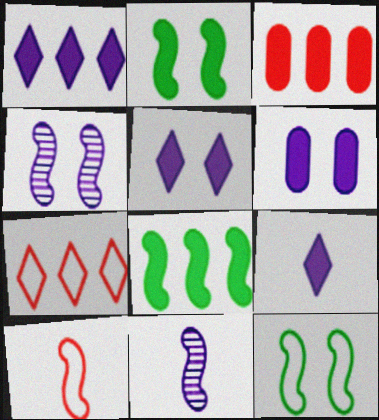[[1, 3, 8], 
[1, 5, 9], 
[2, 3, 9], 
[4, 8, 10]]